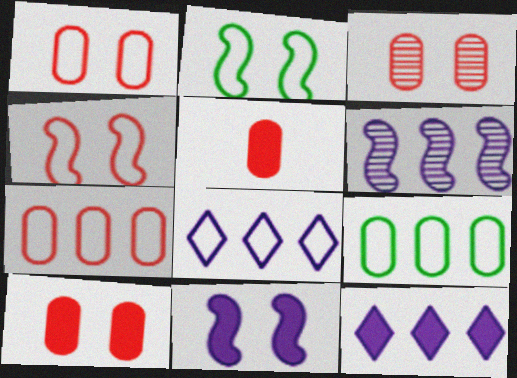[[1, 3, 10], 
[3, 5, 7]]